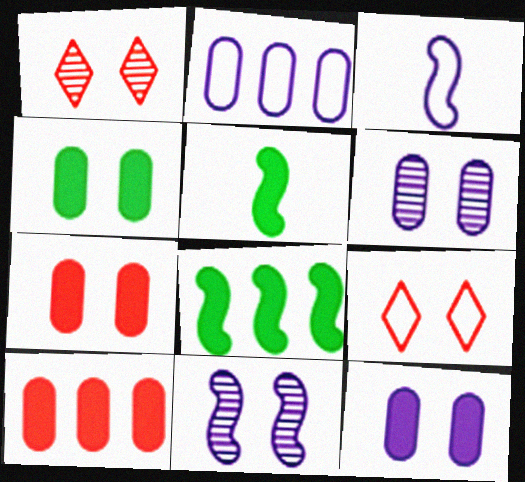[[1, 2, 5], 
[4, 7, 12], 
[4, 9, 11]]